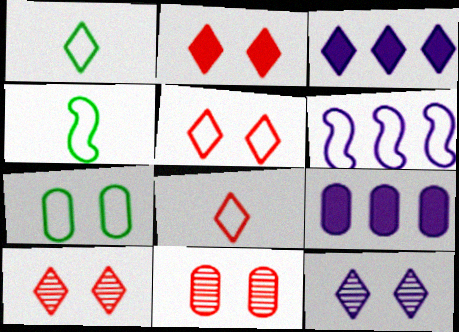[[1, 3, 10], 
[2, 5, 10], 
[3, 4, 11], 
[4, 9, 10], 
[6, 7, 8]]